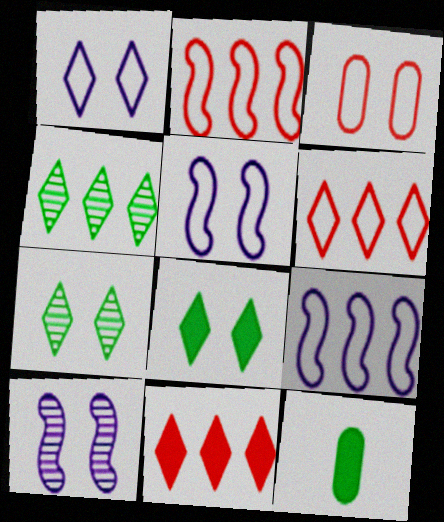[[3, 8, 10], 
[6, 10, 12]]